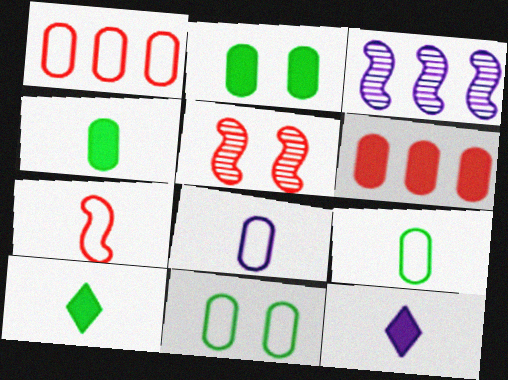[[1, 8, 11]]